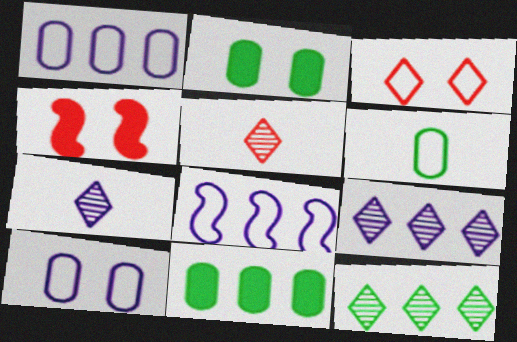[[2, 5, 8], 
[3, 6, 8], 
[4, 6, 9]]